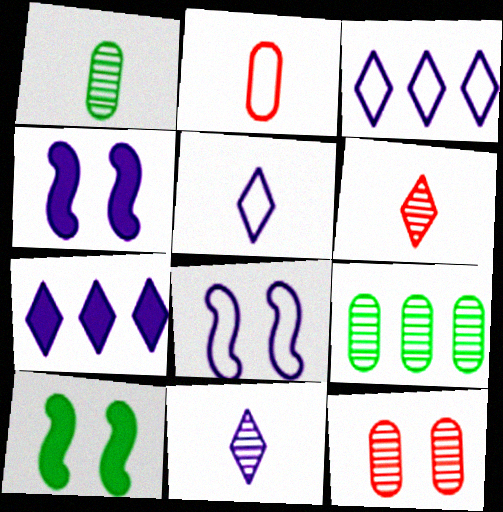[]